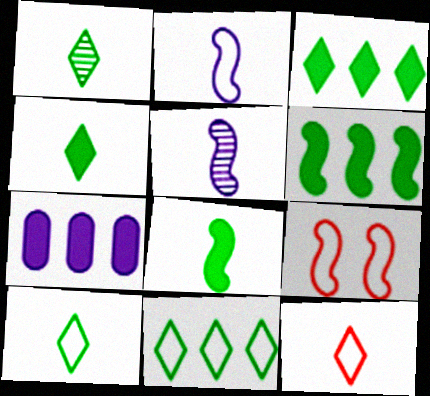[[1, 4, 10], 
[1, 7, 9], 
[5, 6, 9]]